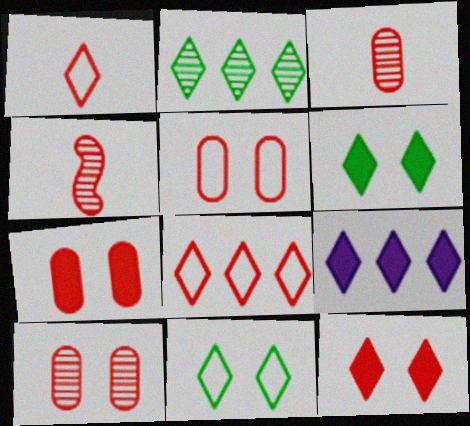[[2, 8, 9], 
[4, 7, 8], 
[5, 7, 10]]